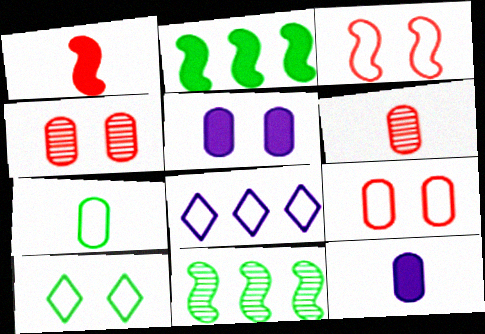[[3, 7, 8], 
[6, 7, 12]]